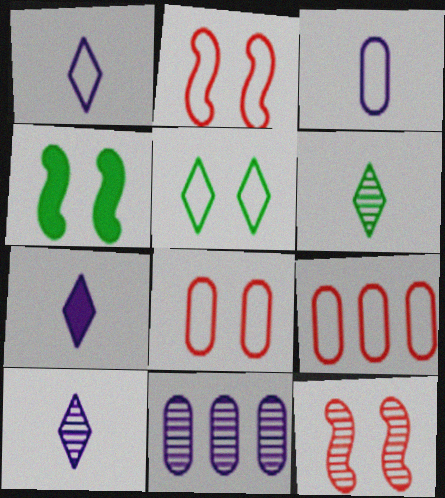[[1, 7, 10], 
[4, 9, 10], 
[6, 11, 12]]